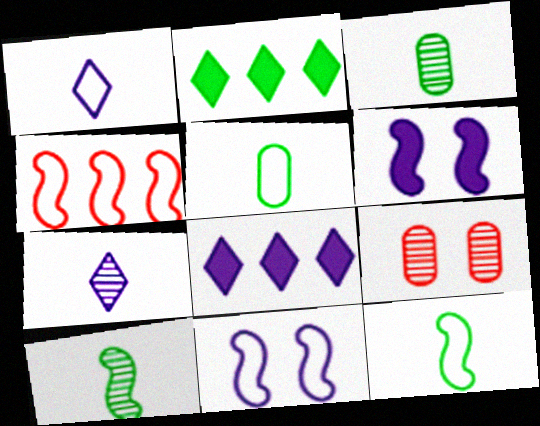[[4, 6, 10], 
[4, 11, 12], 
[8, 9, 12]]